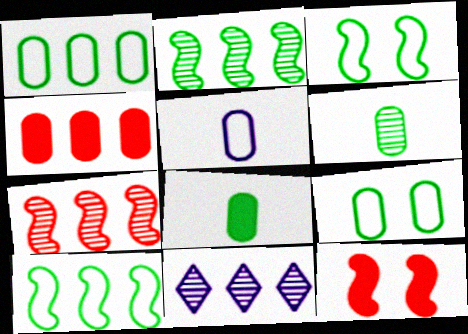[[4, 10, 11]]